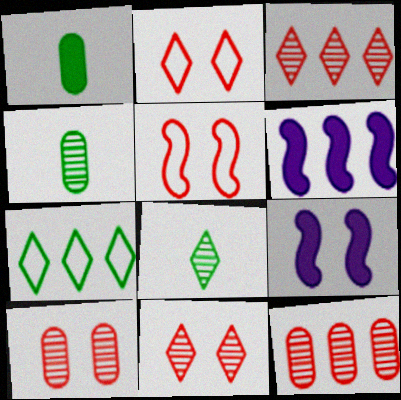[[2, 4, 6], 
[6, 7, 12]]